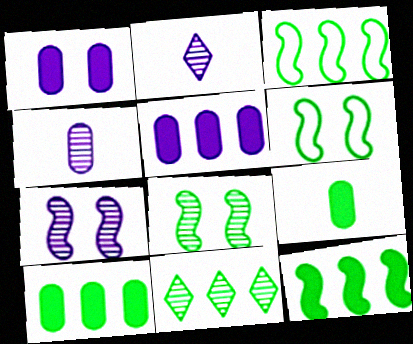[[3, 10, 11], 
[6, 9, 11]]